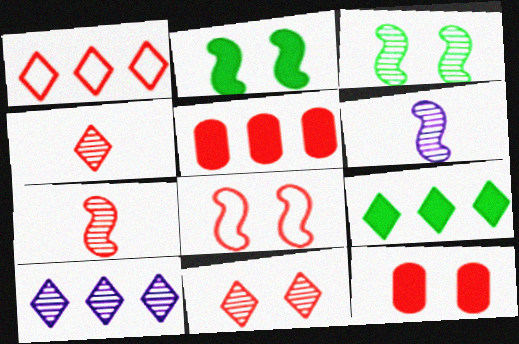[[1, 7, 12], 
[1, 9, 10], 
[4, 5, 8], 
[8, 11, 12]]